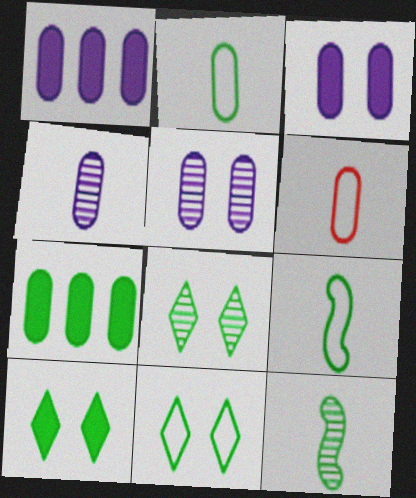[[5, 6, 7], 
[7, 8, 9], 
[7, 11, 12], 
[8, 10, 11]]